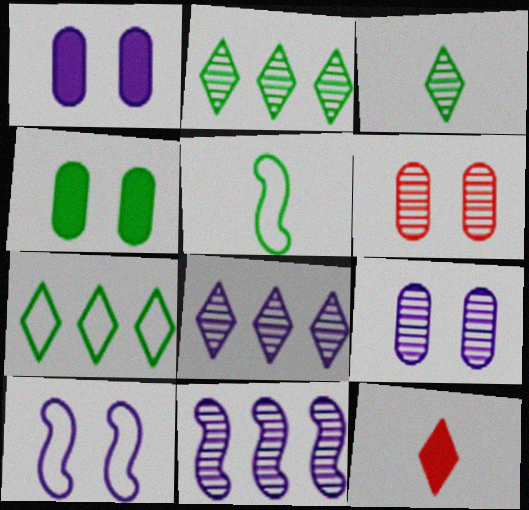[[2, 4, 5], 
[3, 6, 11]]